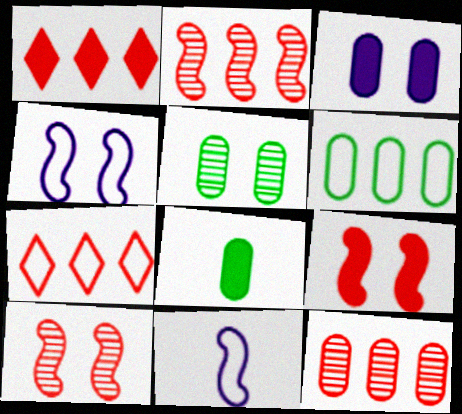[[1, 5, 11], 
[5, 6, 8]]